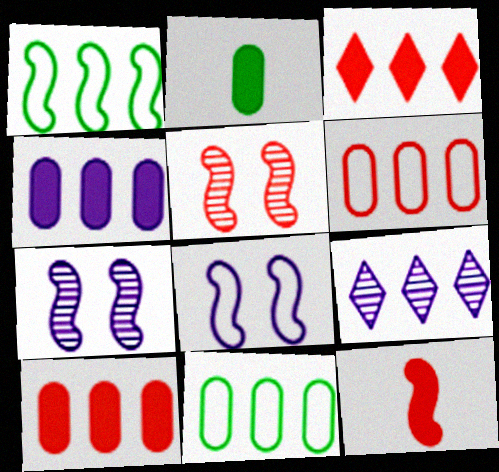[[1, 7, 12], 
[1, 9, 10]]